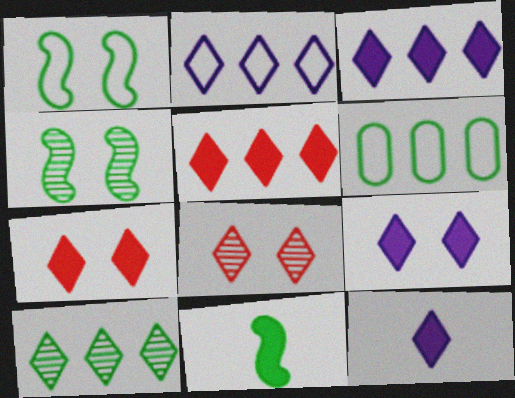[[2, 5, 10], 
[3, 9, 12]]